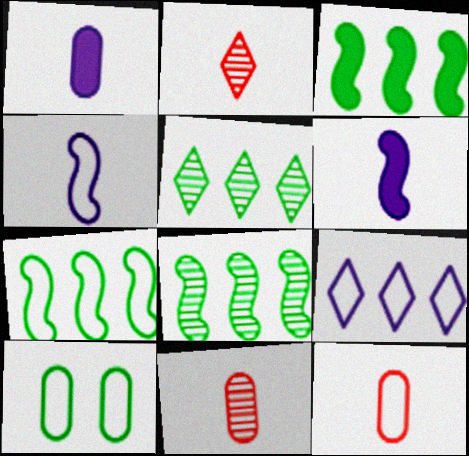[[3, 7, 8]]